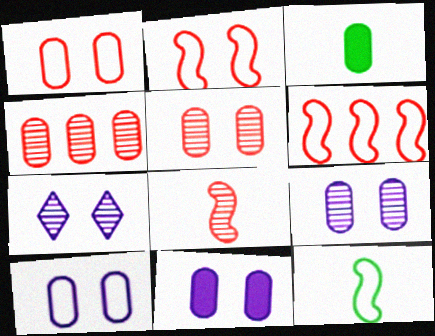[[3, 4, 10], 
[3, 6, 7], 
[9, 10, 11]]